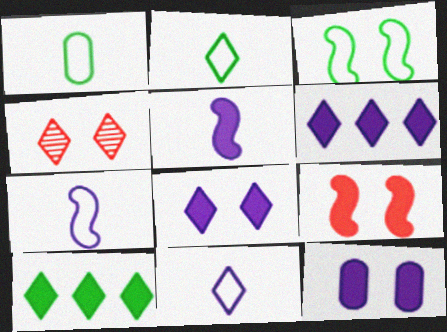[[2, 4, 6], 
[3, 4, 12], 
[4, 10, 11], 
[5, 6, 12]]